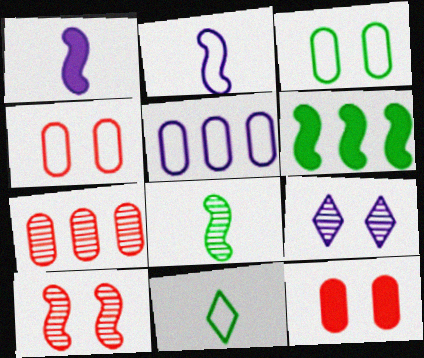[[1, 5, 9], 
[2, 6, 10], 
[7, 8, 9]]